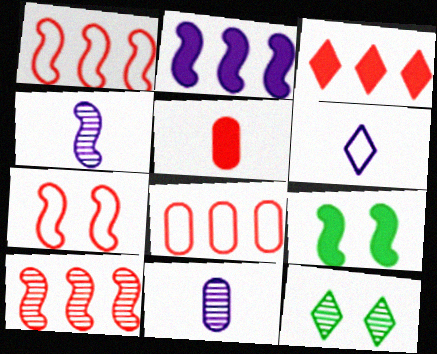[[1, 4, 9], 
[3, 6, 12], 
[3, 8, 10], 
[10, 11, 12]]